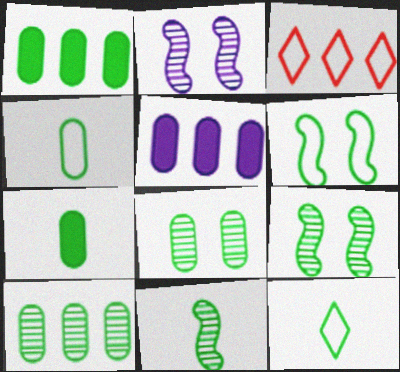[[1, 4, 8], 
[1, 9, 12], 
[2, 3, 7], 
[7, 11, 12]]